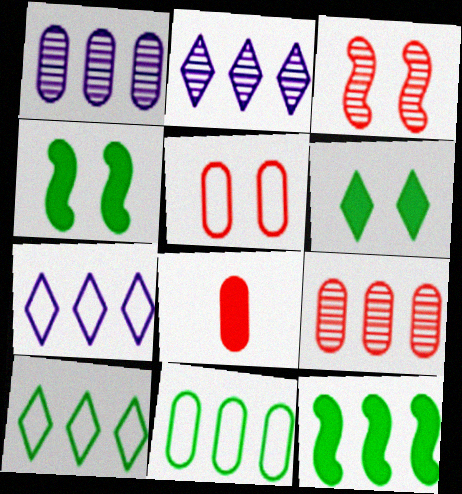[[5, 8, 9], 
[7, 9, 12]]